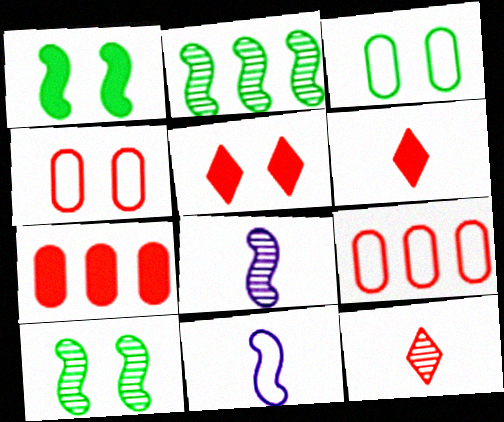[]